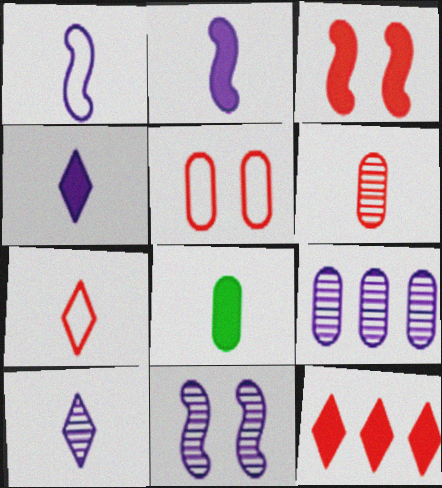[[5, 8, 9], 
[9, 10, 11]]